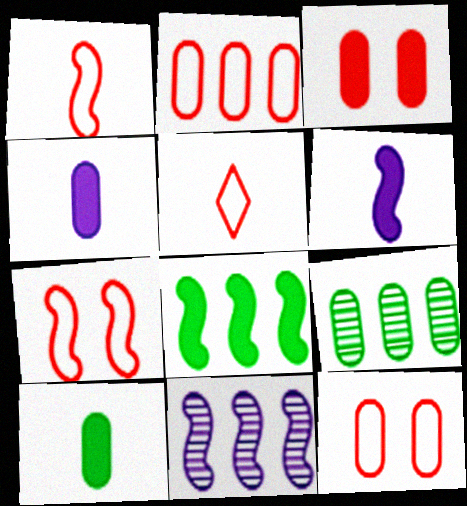[[2, 5, 7], 
[4, 9, 12]]